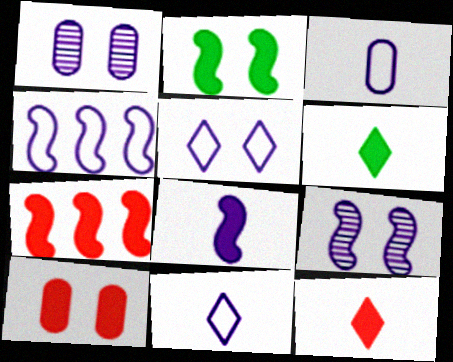[[2, 7, 8], 
[3, 4, 5], 
[4, 8, 9], 
[7, 10, 12]]